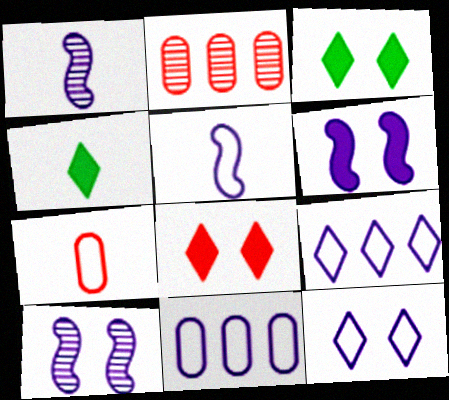[[1, 4, 7], 
[2, 3, 5], 
[5, 11, 12]]